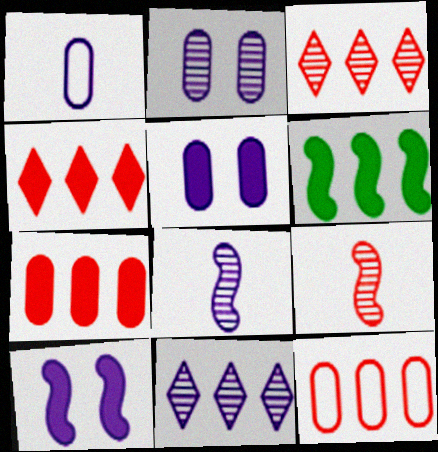[[1, 10, 11], 
[2, 8, 11], 
[6, 11, 12]]